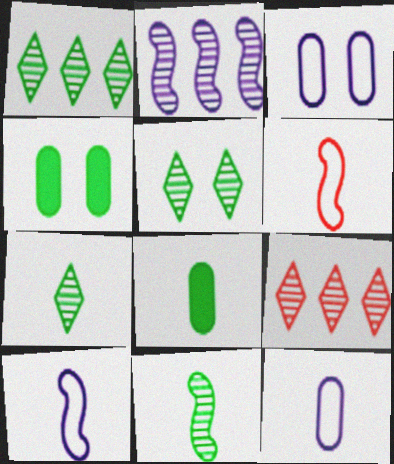[[1, 5, 7], 
[4, 9, 10]]